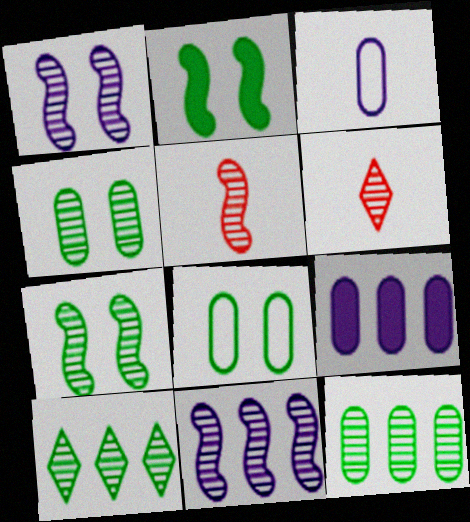[[1, 6, 12], 
[4, 6, 11], 
[5, 7, 11]]